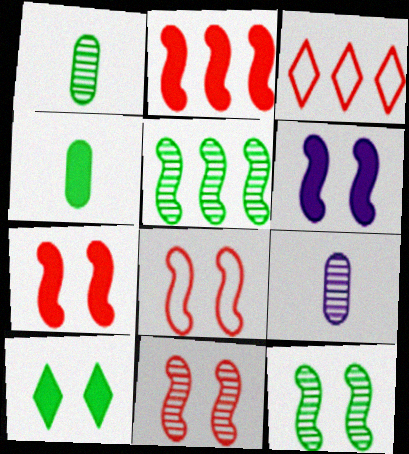[[1, 3, 6], 
[6, 8, 12], 
[7, 8, 11]]